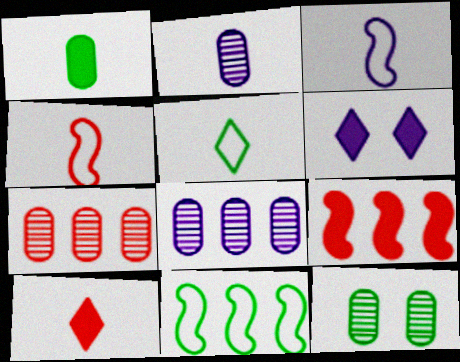[[1, 6, 9], 
[2, 7, 12], 
[3, 6, 8]]